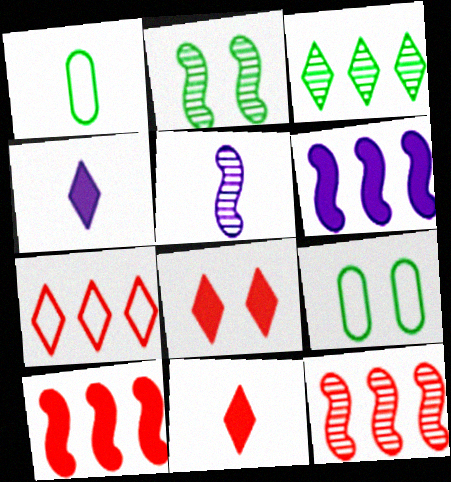[[1, 5, 11], 
[2, 5, 12], 
[4, 9, 12]]